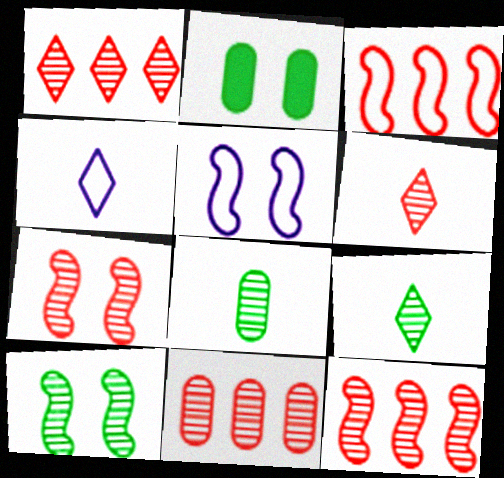[[1, 11, 12], 
[2, 4, 12], 
[6, 7, 11]]